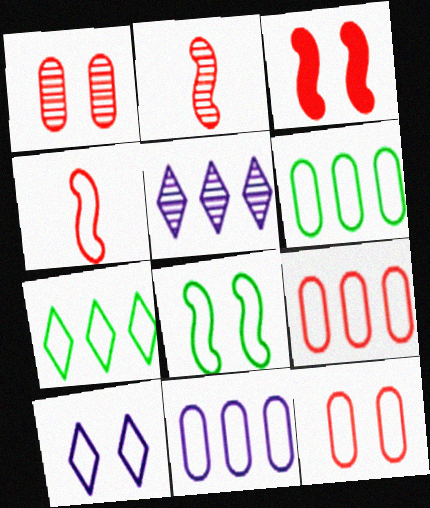[[4, 6, 10], 
[6, 9, 11], 
[8, 10, 12]]